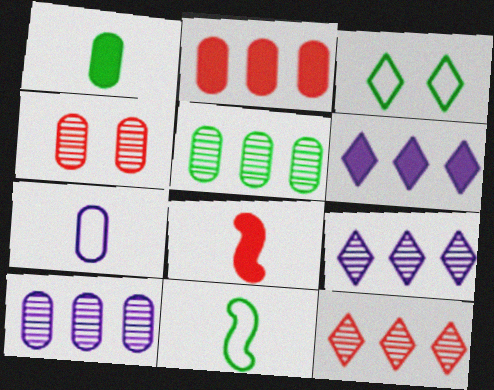[[3, 8, 10], 
[4, 6, 11]]